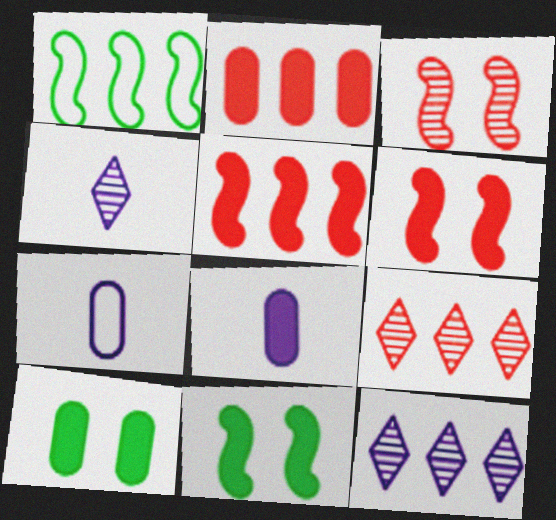[[1, 2, 12], 
[2, 8, 10], 
[7, 9, 11]]